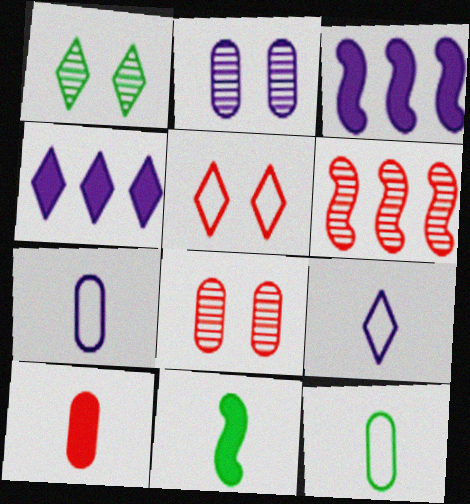[[2, 3, 9], 
[5, 6, 10]]